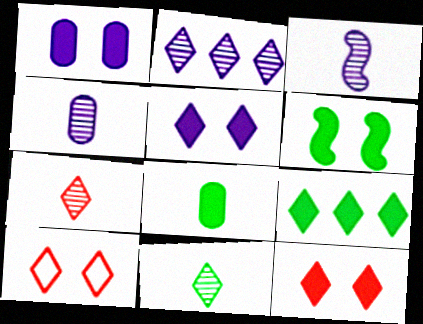[[1, 6, 12], 
[6, 8, 9]]